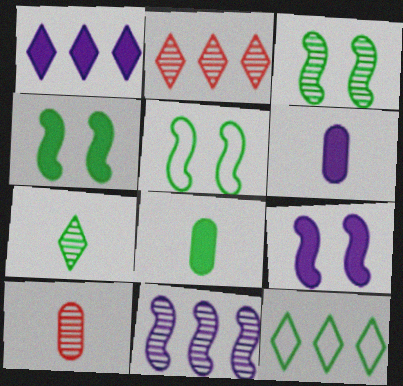[[1, 2, 12], 
[1, 5, 10], 
[1, 6, 9], 
[2, 5, 6], 
[3, 4, 5], 
[3, 8, 12], 
[9, 10, 12]]